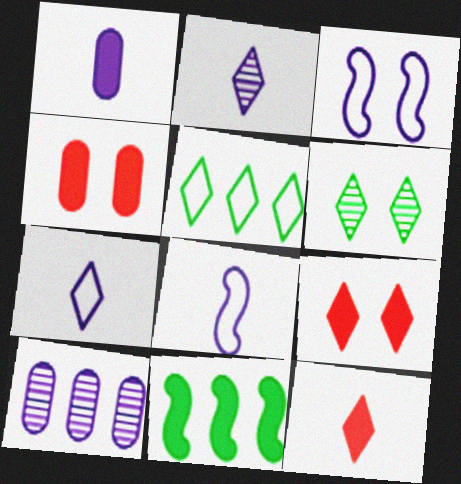[[1, 2, 8], 
[1, 9, 11], 
[2, 5, 9], 
[3, 4, 6]]